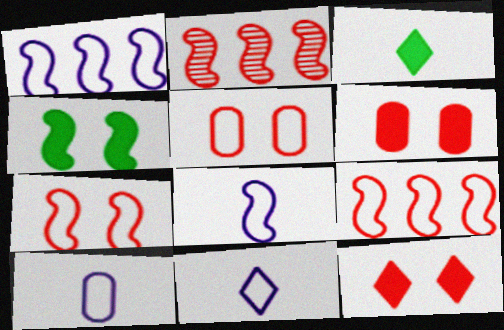[[2, 4, 8], 
[8, 10, 11]]